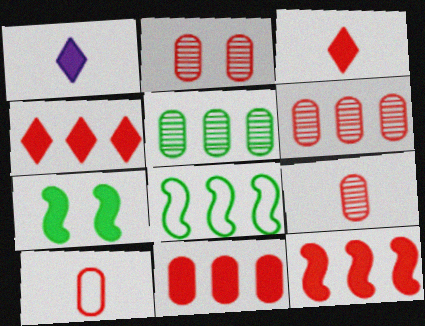[[1, 2, 8], 
[1, 7, 11], 
[2, 6, 9], 
[2, 10, 11], 
[4, 11, 12]]